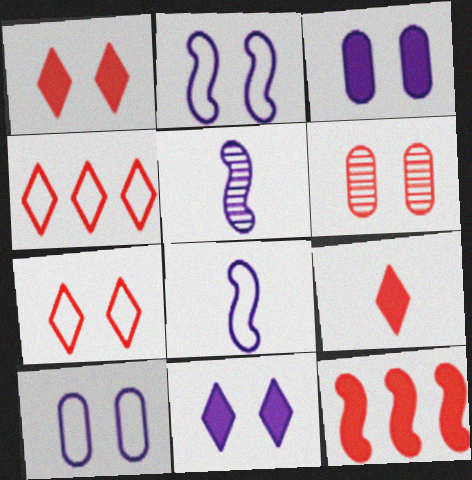[]